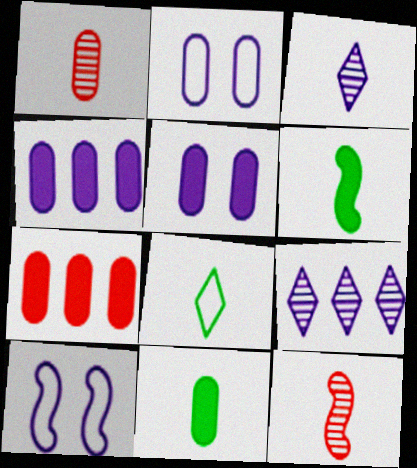[[3, 4, 10], 
[5, 7, 11]]